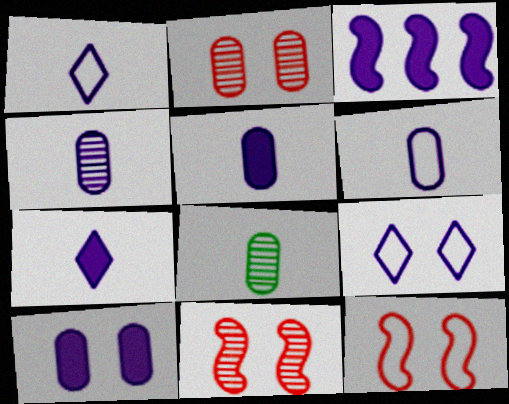[[3, 4, 9], 
[3, 7, 10], 
[4, 5, 6]]